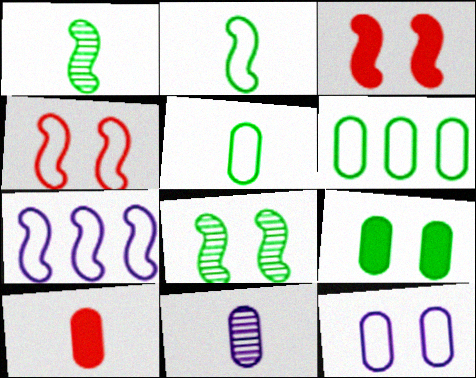[[1, 3, 7], 
[2, 4, 7], 
[5, 10, 11]]